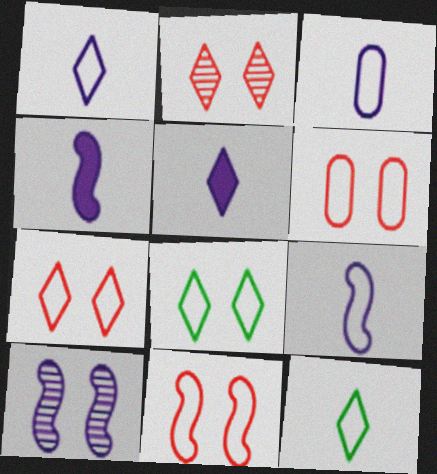[[1, 3, 9], 
[6, 7, 11]]